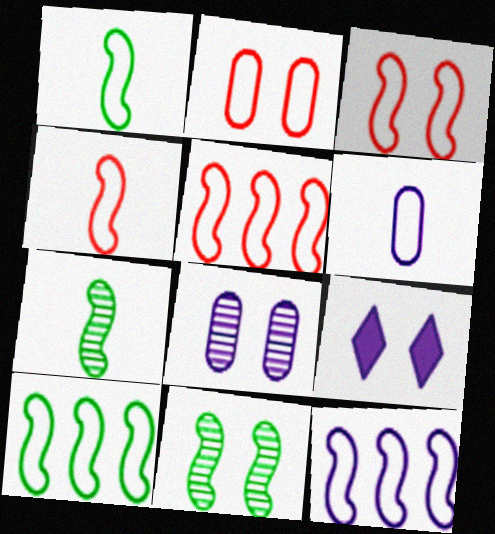[[1, 3, 12], 
[2, 9, 11], 
[3, 4, 5], 
[5, 10, 12]]